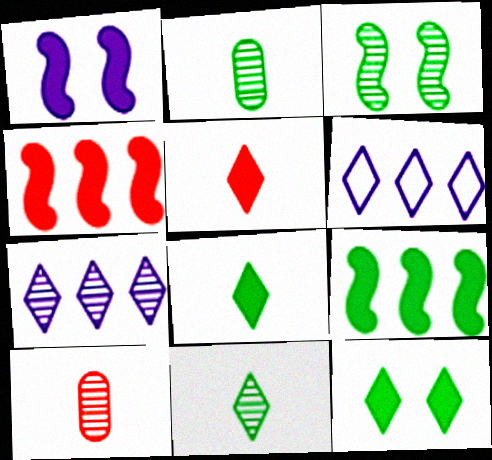[[3, 7, 10]]